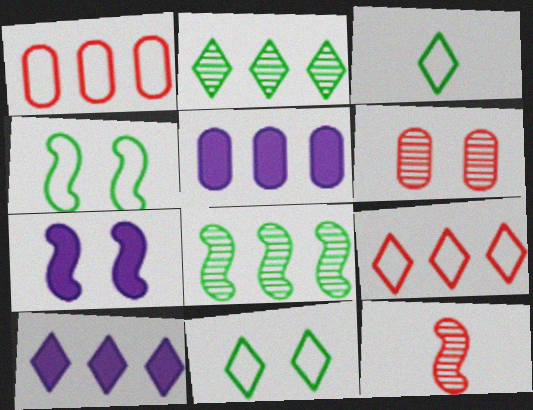[[1, 8, 10], 
[2, 9, 10], 
[5, 8, 9], 
[5, 11, 12], 
[6, 7, 11]]